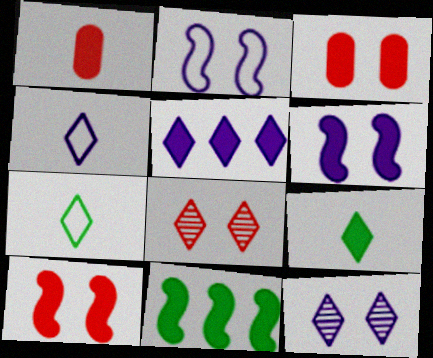[[4, 5, 12], 
[5, 7, 8]]